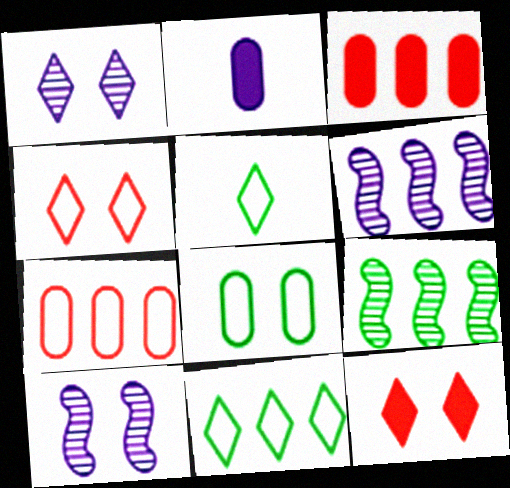[[2, 4, 9], 
[3, 5, 10], 
[3, 6, 11], 
[8, 10, 12]]